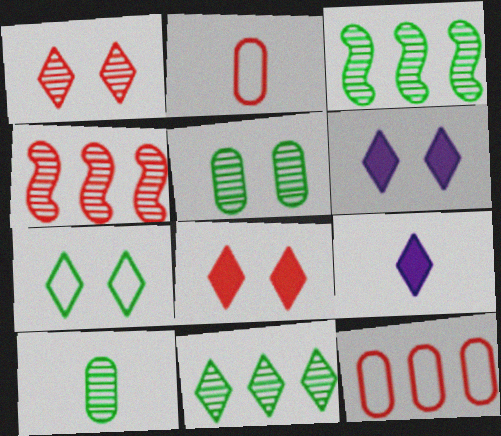[[1, 6, 7], 
[2, 3, 6], 
[2, 4, 8]]